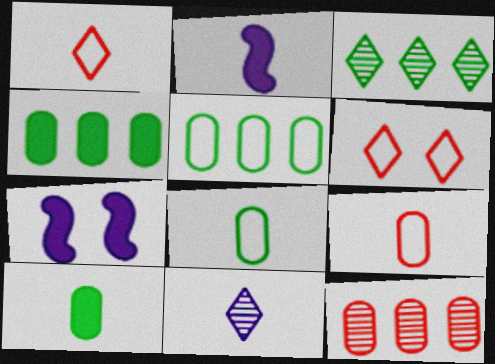[[3, 7, 9]]